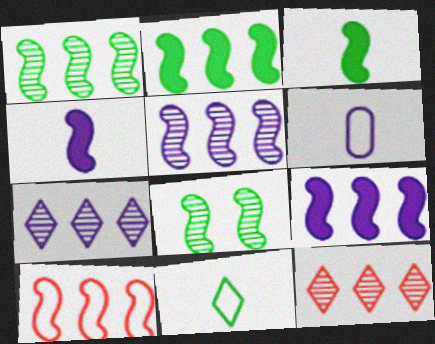[[1, 9, 10], 
[2, 5, 10], 
[4, 8, 10]]